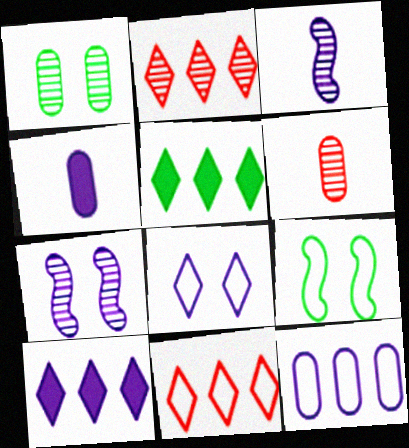[[1, 2, 3], 
[2, 4, 9], 
[6, 9, 10]]